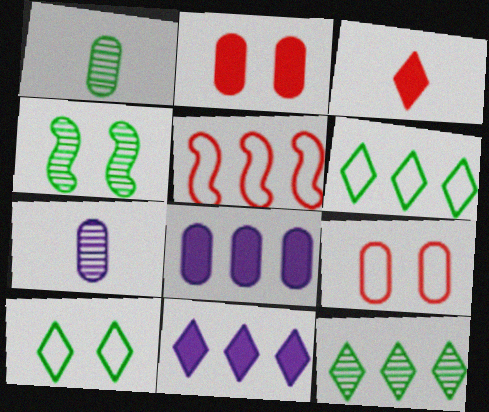[[1, 4, 12], 
[1, 8, 9], 
[5, 8, 12]]